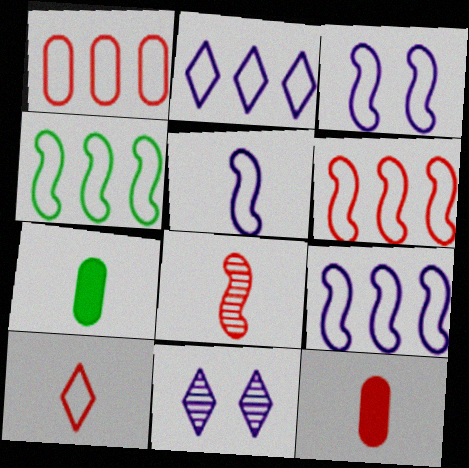[[1, 2, 4], 
[3, 5, 9], 
[4, 6, 9], 
[4, 11, 12], 
[6, 7, 11], 
[8, 10, 12]]